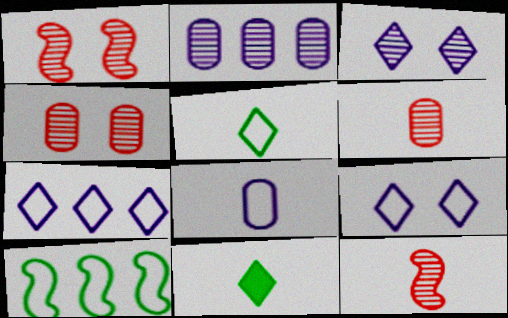[[8, 11, 12]]